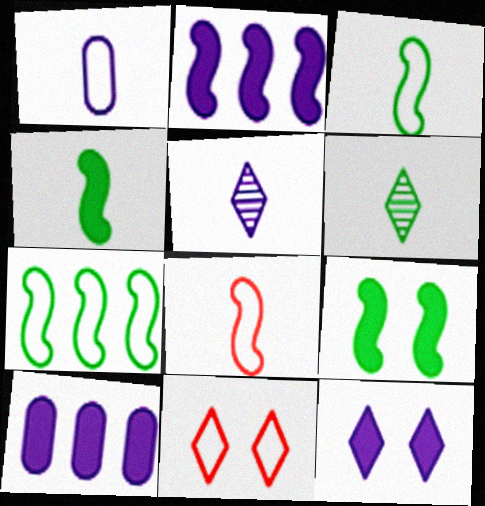[[1, 7, 11]]